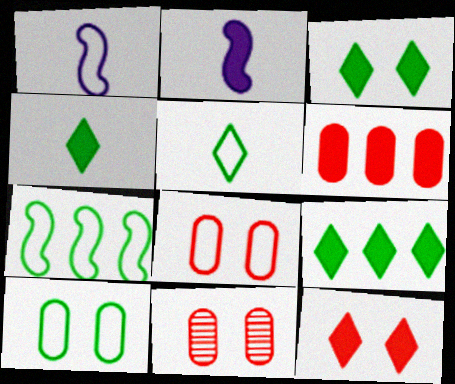[[1, 9, 11], 
[2, 3, 6], 
[3, 4, 9], 
[5, 7, 10]]